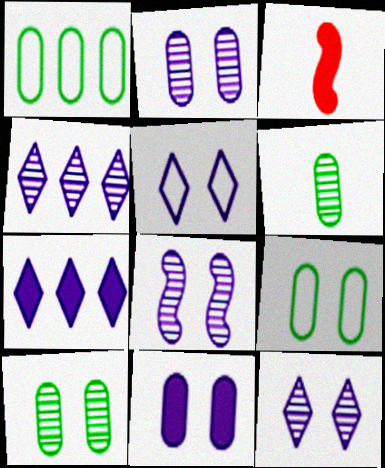[[1, 3, 12], 
[2, 8, 12], 
[3, 4, 9], 
[5, 8, 11]]